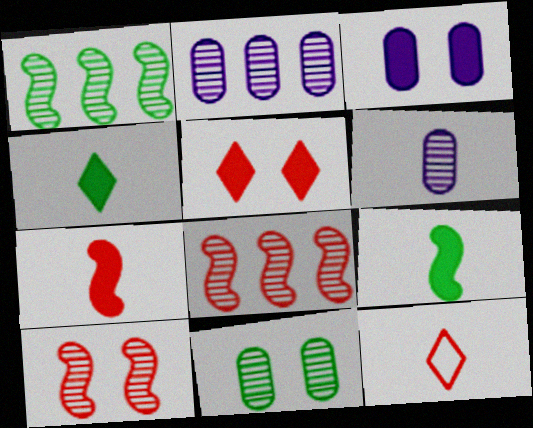[[1, 3, 12], 
[6, 9, 12]]